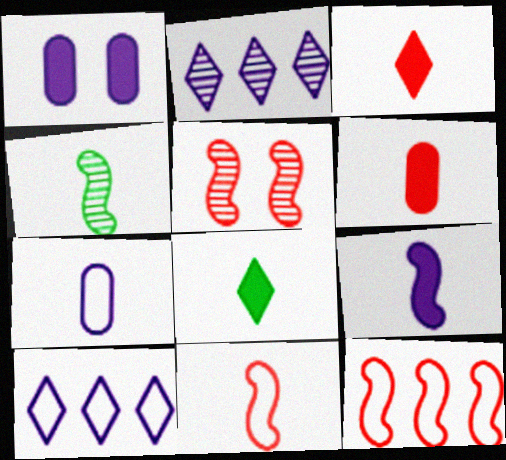[[3, 4, 7], 
[4, 9, 11], 
[6, 8, 9]]